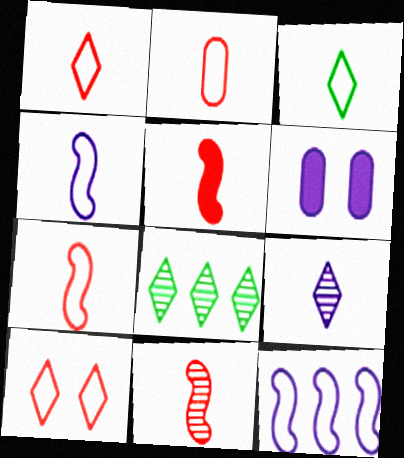[[1, 2, 7], 
[2, 3, 4], 
[5, 7, 11], 
[6, 7, 8], 
[6, 9, 12]]